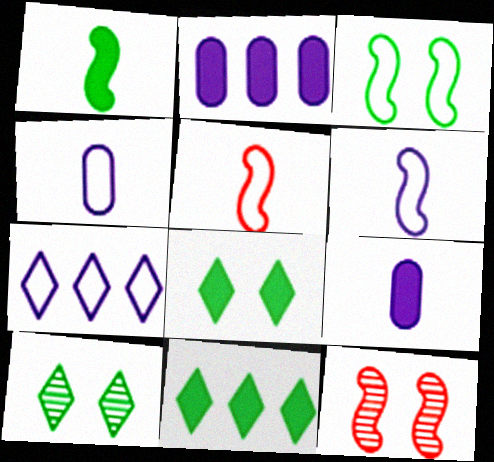[[2, 5, 10], 
[4, 11, 12]]